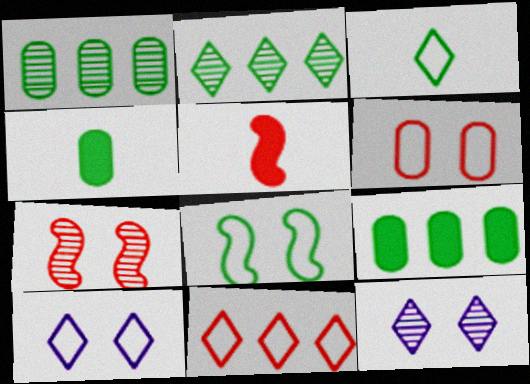[[1, 5, 10], 
[2, 4, 8], 
[3, 10, 11], 
[6, 8, 10]]